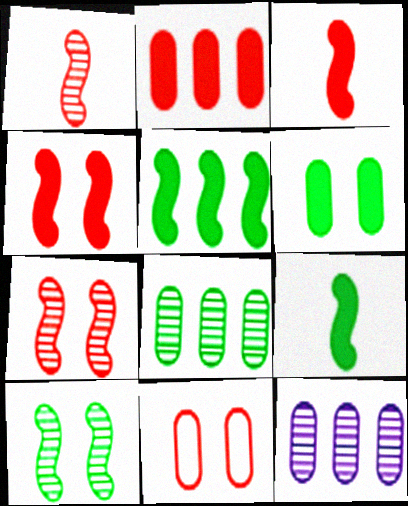[]